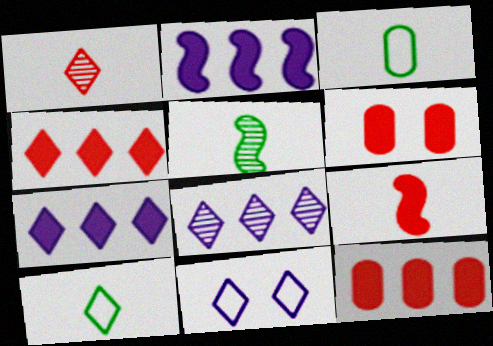[[4, 6, 9], 
[5, 11, 12]]